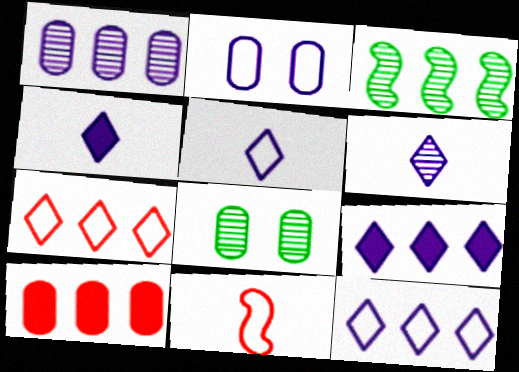[[3, 10, 12], 
[4, 5, 6], 
[8, 9, 11]]